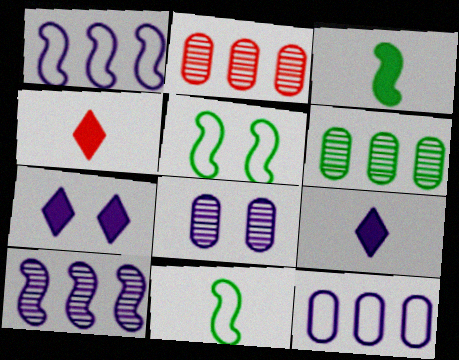[[1, 8, 9], 
[2, 5, 9], 
[2, 7, 11]]